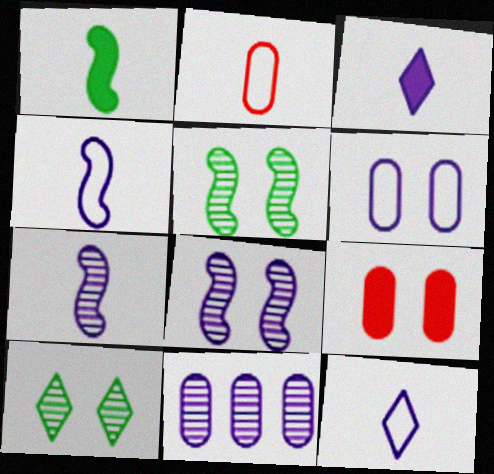[]